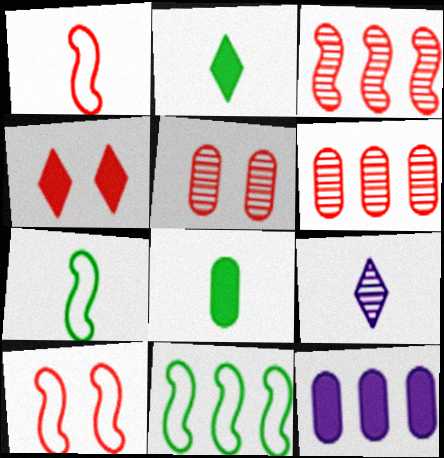[[1, 4, 6], 
[1, 8, 9], 
[4, 5, 10]]